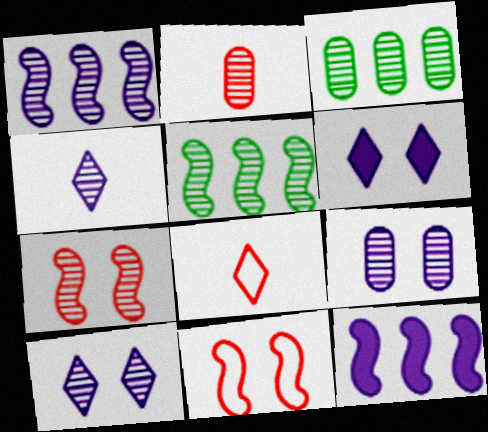[[1, 4, 9], 
[2, 3, 9], 
[2, 5, 10], 
[3, 4, 7]]